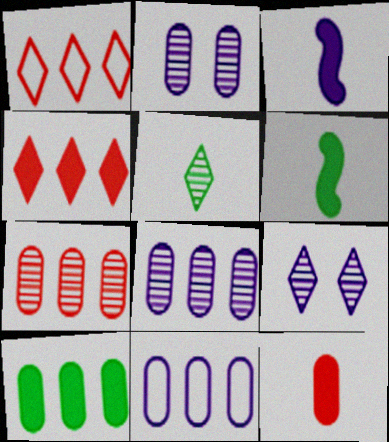[[1, 2, 6], 
[3, 9, 11], 
[7, 10, 11]]